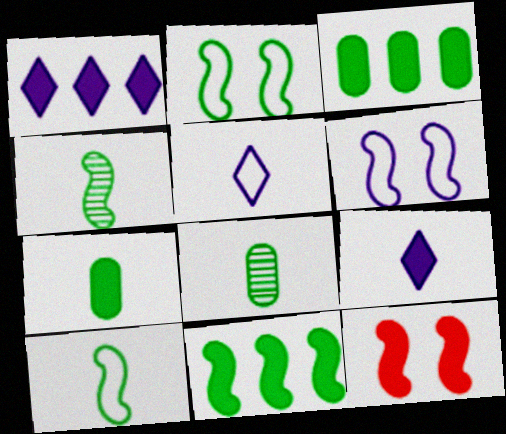[[1, 7, 12], 
[2, 4, 11], 
[3, 9, 12]]